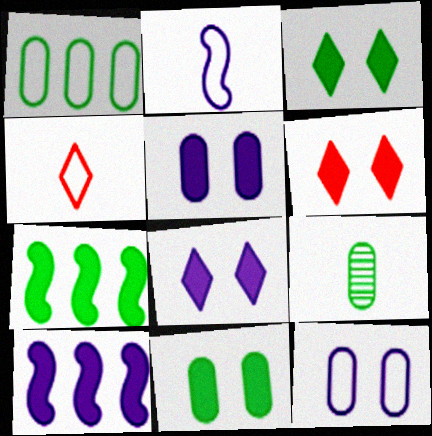[[1, 9, 11], 
[3, 6, 8]]